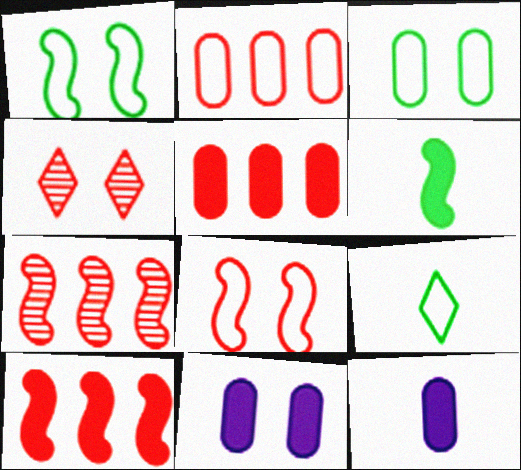[[1, 4, 11], 
[7, 9, 11]]